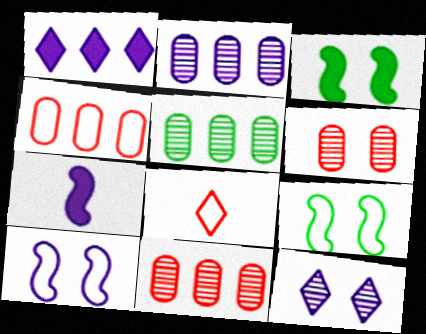[[2, 3, 8], 
[2, 5, 11]]